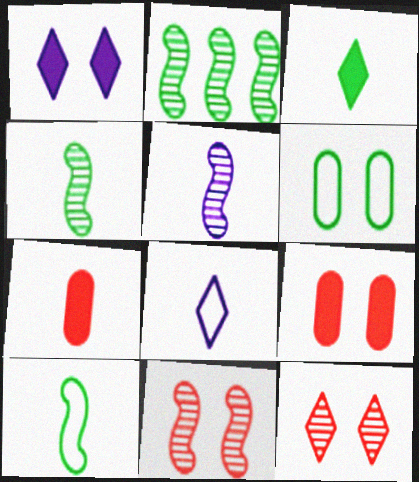[[1, 6, 11], 
[2, 3, 6], 
[2, 5, 11], 
[2, 8, 9], 
[4, 7, 8]]